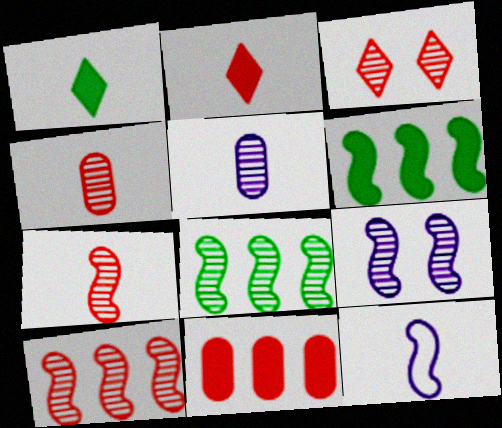[[1, 4, 12], 
[3, 4, 10], 
[3, 5, 8], 
[7, 8, 9]]